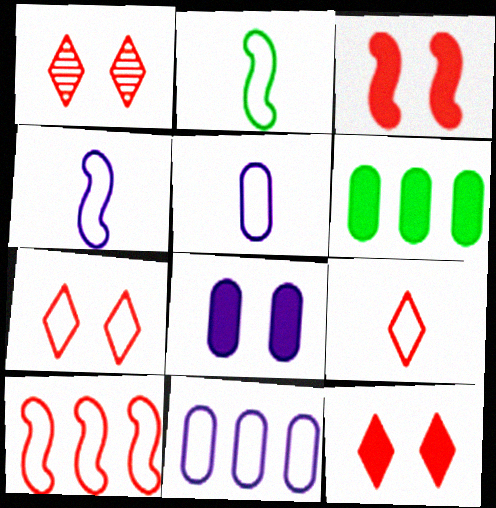[[1, 4, 6], 
[1, 7, 12], 
[2, 5, 9], 
[2, 7, 11]]